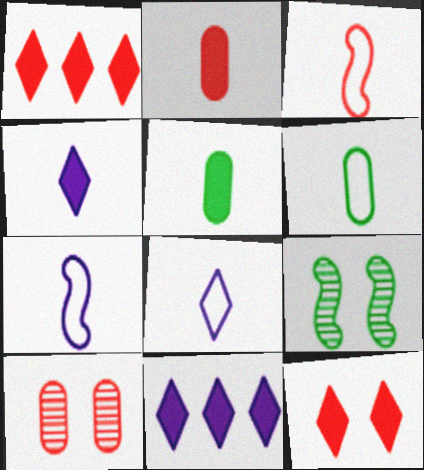[[1, 3, 10], 
[3, 6, 8]]